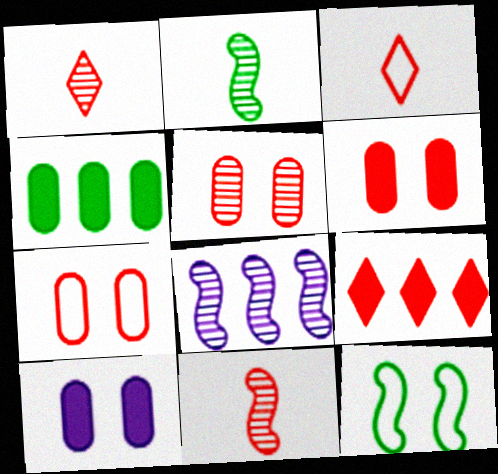[[5, 6, 7], 
[7, 9, 11]]